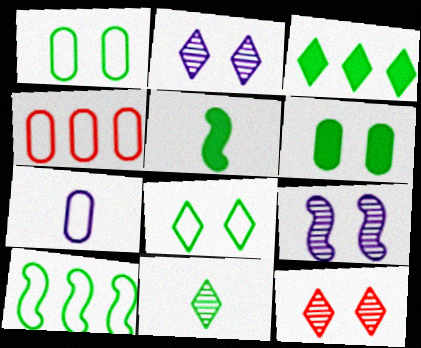[[1, 4, 7], 
[2, 4, 5], 
[3, 5, 6], 
[3, 8, 11], 
[6, 10, 11]]